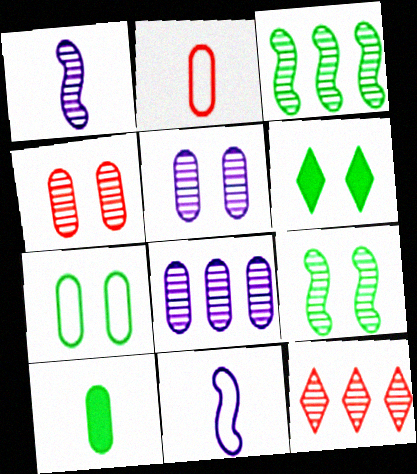[[3, 8, 12], 
[6, 7, 9]]